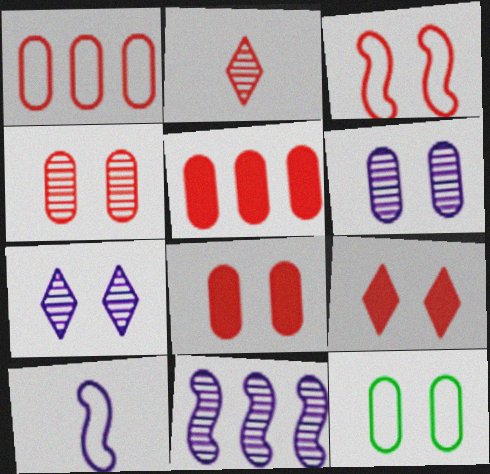[[2, 3, 5], 
[3, 4, 9], 
[6, 8, 12]]